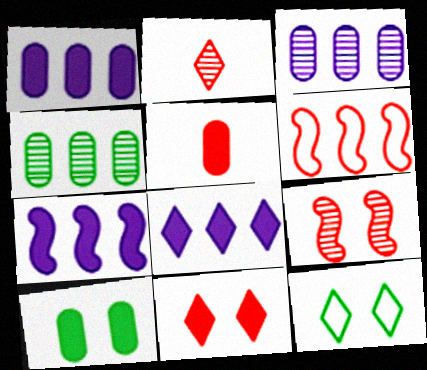[[1, 5, 10], 
[1, 7, 8], 
[2, 8, 12], 
[4, 6, 8]]